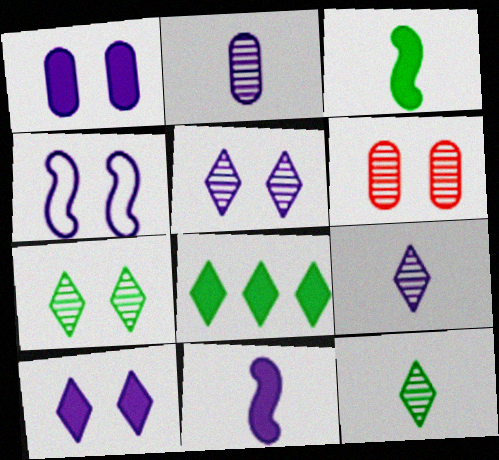[[1, 4, 5]]